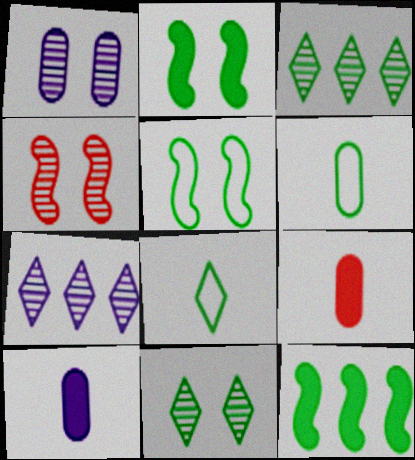[[1, 4, 11], 
[2, 3, 6], 
[5, 7, 9], 
[6, 11, 12]]